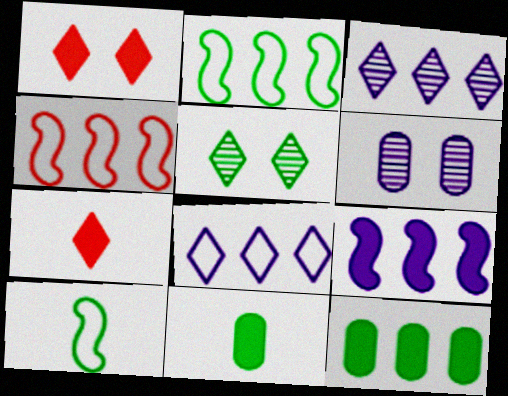[[1, 9, 11], 
[2, 5, 11], 
[2, 6, 7], 
[3, 4, 12], 
[5, 7, 8], 
[5, 10, 12]]